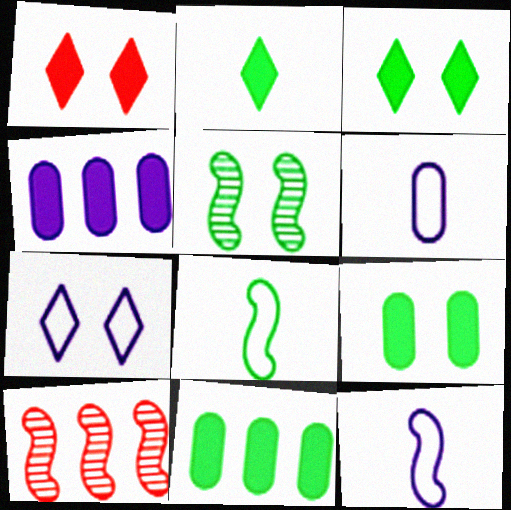[[3, 6, 10]]